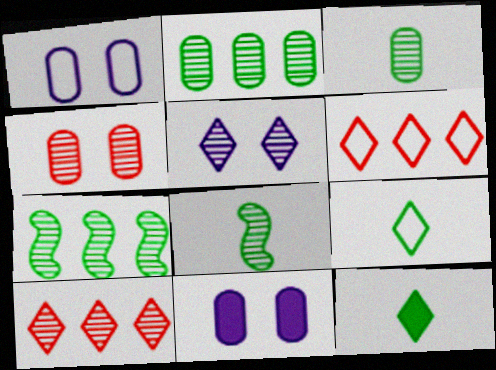[[5, 6, 12], 
[6, 8, 11]]